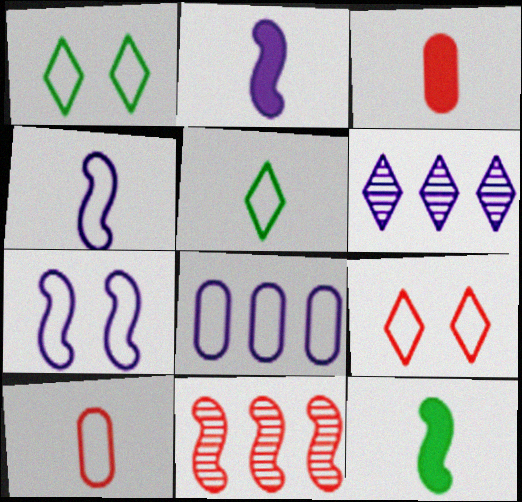[[3, 9, 11], 
[4, 5, 10], 
[7, 11, 12]]